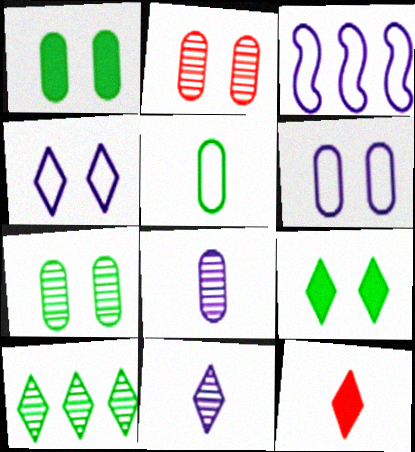[[1, 2, 6], 
[3, 7, 12], 
[4, 10, 12]]